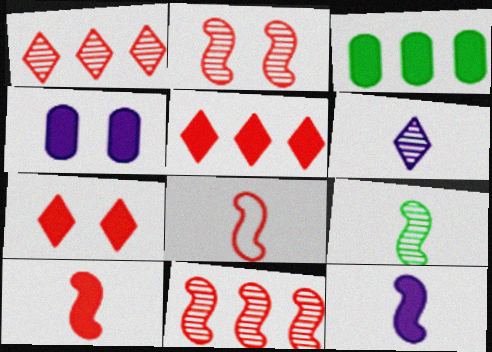[[3, 7, 12], 
[8, 9, 12]]